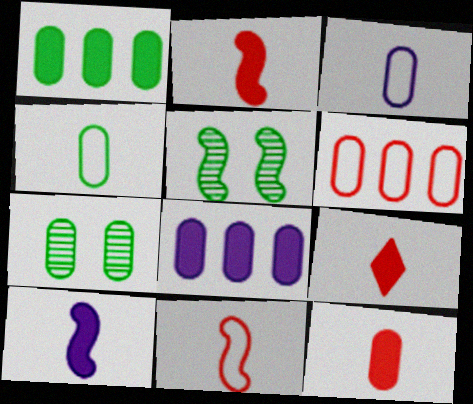[[1, 4, 7], 
[2, 9, 12]]